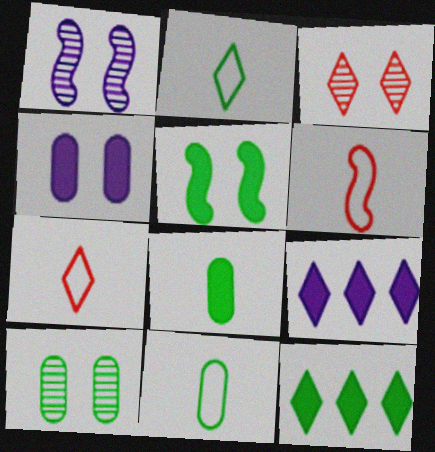[[1, 3, 10], 
[2, 3, 9], 
[5, 8, 12], 
[6, 9, 10]]